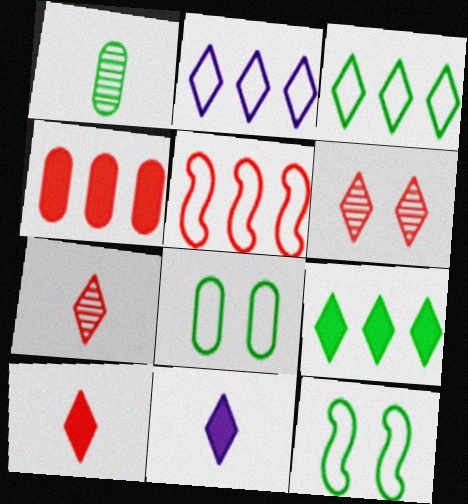[[1, 9, 12], 
[3, 6, 11]]